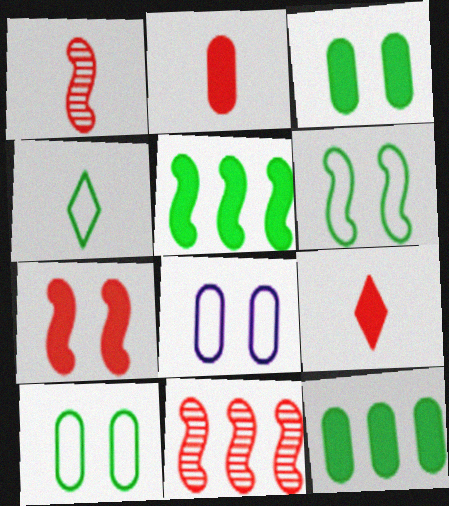[]